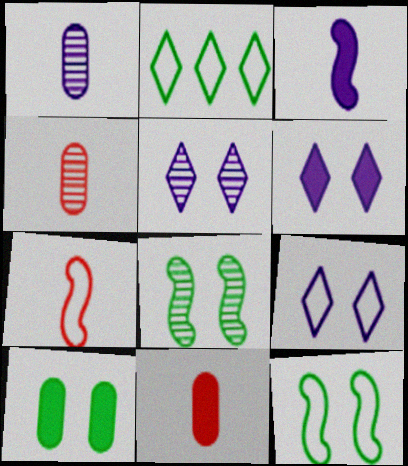[[5, 6, 9]]